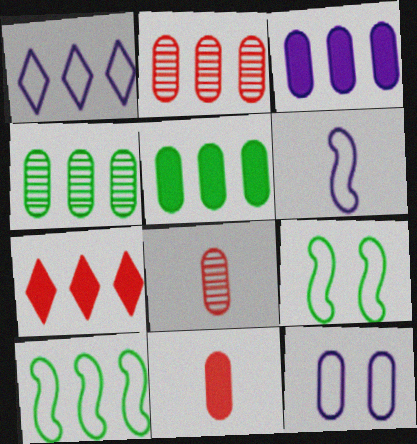[[1, 6, 12], 
[4, 11, 12], 
[5, 8, 12]]